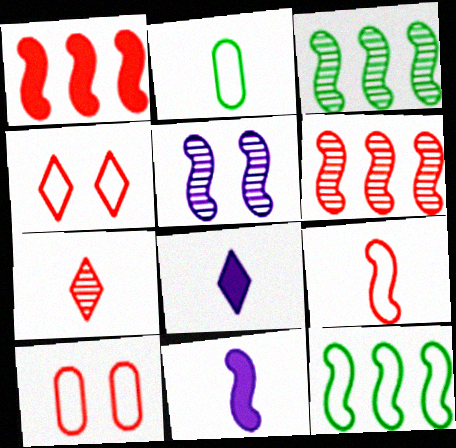[[1, 7, 10], 
[2, 7, 11], 
[3, 8, 10]]